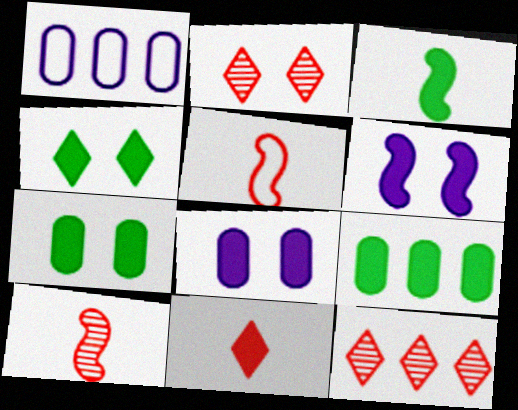[[1, 2, 3], 
[1, 4, 10], 
[3, 4, 9], 
[6, 9, 11]]